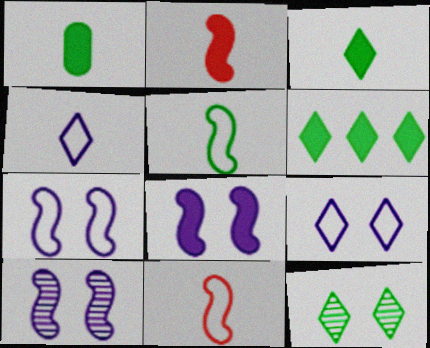[[7, 8, 10]]